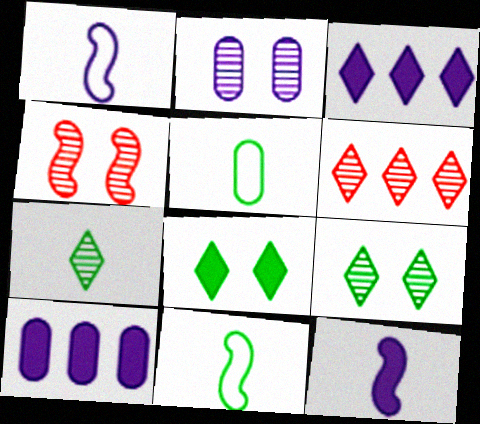[[1, 2, 3], 
[2, 4, 9], 
[3, 4, 5]]